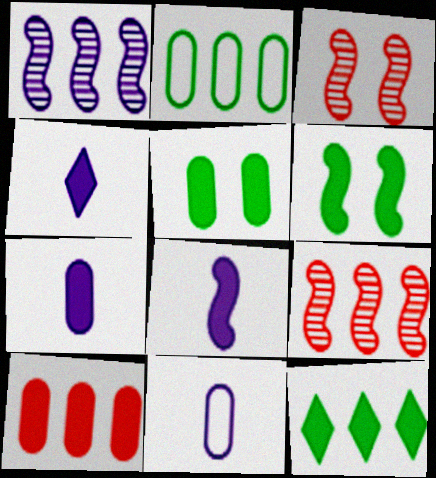[[2, 3, 4], 
[3, 11, 12], 
[4, 6, 10], 
[4, 7, 8], 
[5, 7, 10]]